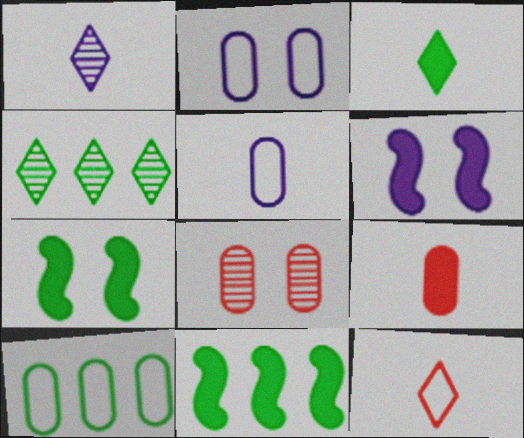[[1, 3, 12], 
[4, 10, 11]]